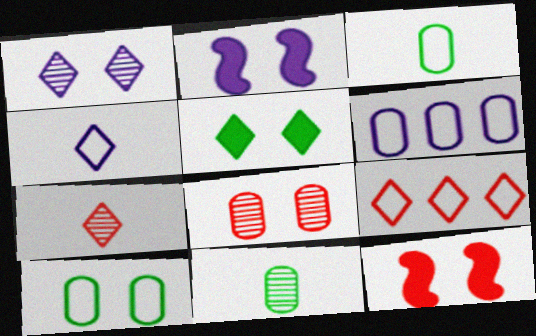[[1, 10, 12], 
[2, 9, 11]]